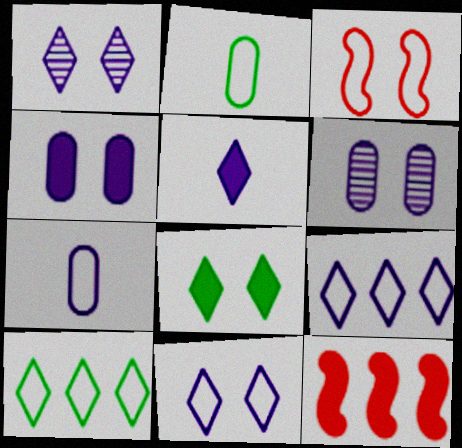[[1, 2, 12], 
[1, 5, 9], 
[2, 3, 9], 
[3, 6, 8], 
[3, 7, 10]]